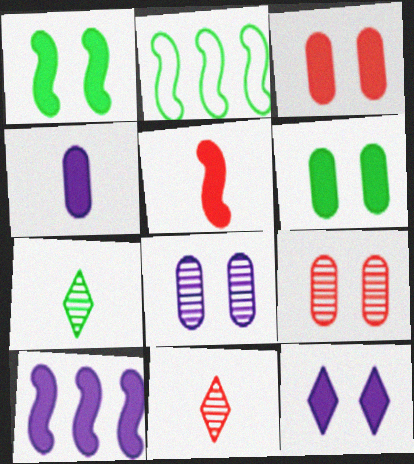[[1, 3, 12], 
[1, 5, 10], 
[2, 6, 7], 
[4, 10, 12]]